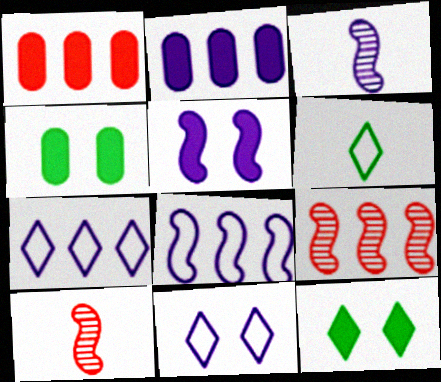[[2, 3, 11], 
[3, 5, 8], 
[4, 7, 10]]